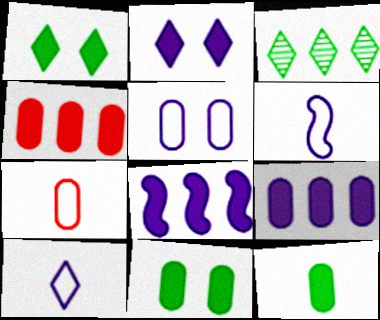[]